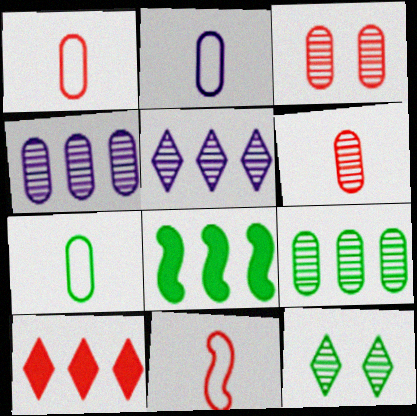[[1, 2, 7], 
[3, 10, 11], 
[7, 8, 12]]